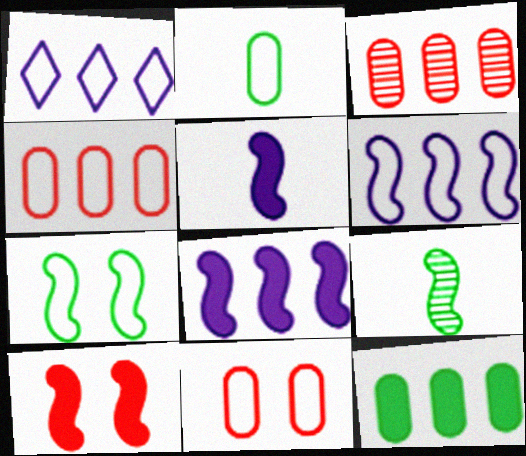[[6, 9, 10]]